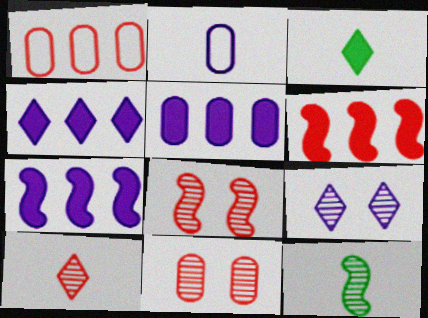[[2, 7, 9], 
[4, 5, 7]]